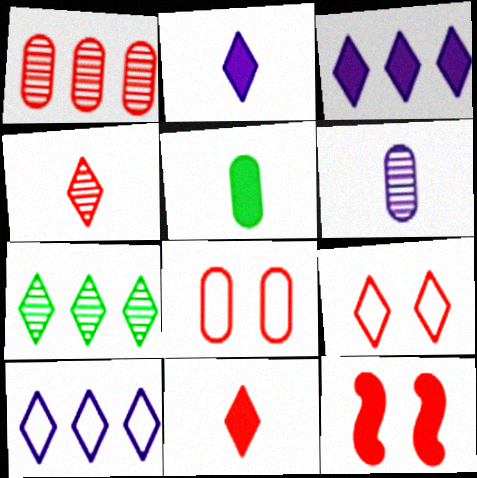[[2, 7, 9], 
[3, 5, 12]]